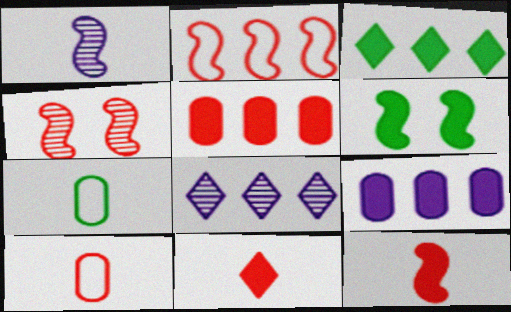[[1, 2, 6], 
[1, 7, 11], 
[2, 4, 12], 
[6, 8, 10], 
[6, 9, 11]]